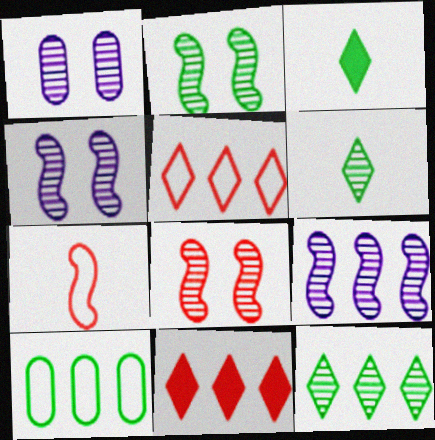[[2, 3, 10], 
[2, 4, 8], 
[9, 10, 11]]